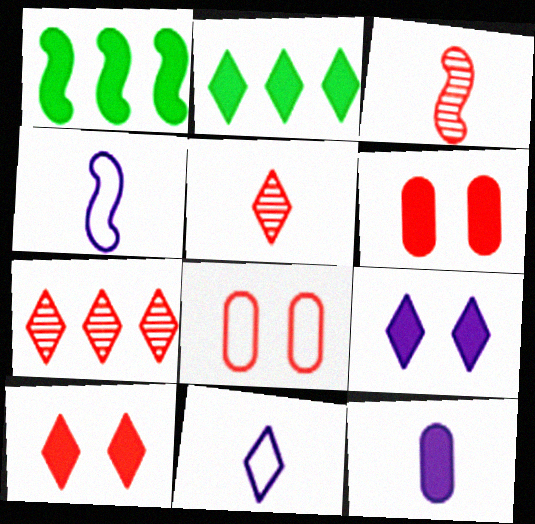[[1, 10, 12]]